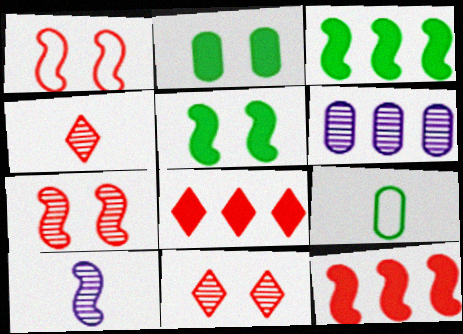[[1, 3, 10]]